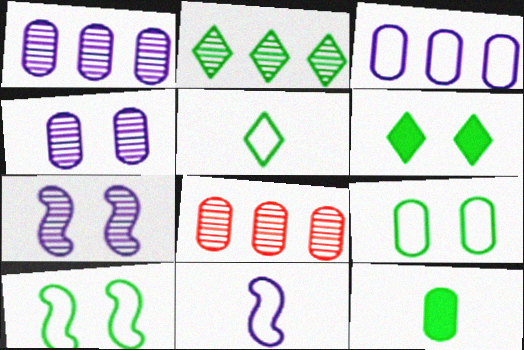[[2, 5, 6], 
[2, 10, 12], 
[6, 8, 11]]